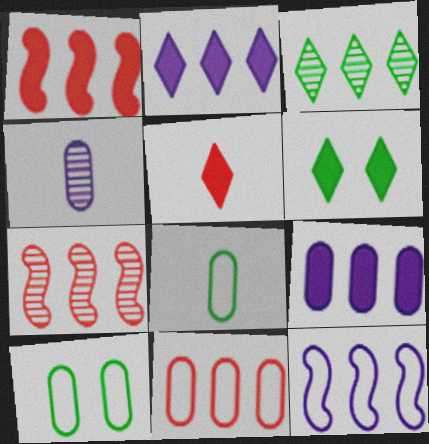[[2, 5, 6]]